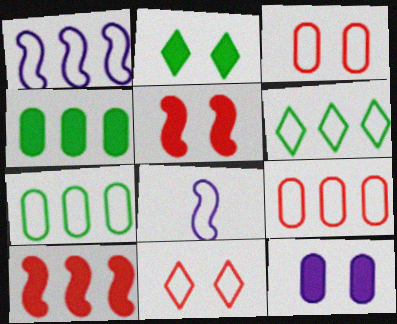[[1, 6, 9], 
[2, 5, 12], 
[3, 6, 8], 
[7, 8, 11]]